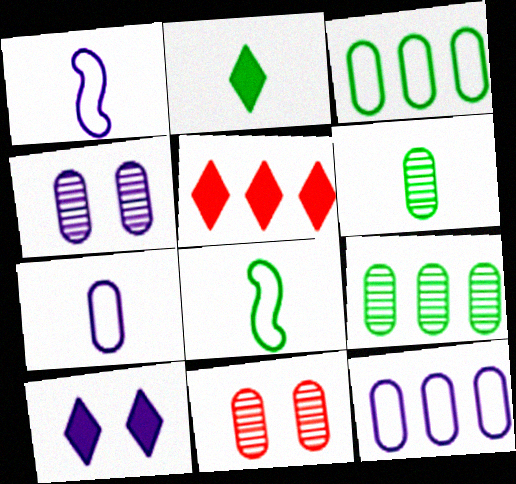[[2, 5, 10], 
[2, 6, 8], 
[4, 5, 8]]